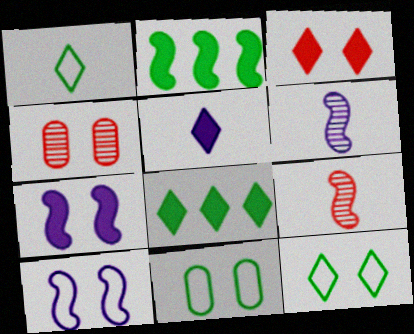[[2, 9, 10], 
[3, 5, 8], 
[4, 7, 12]]